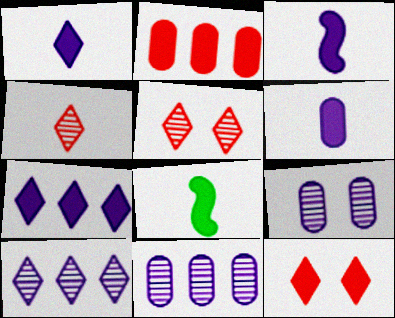[[1, 3, 6]]